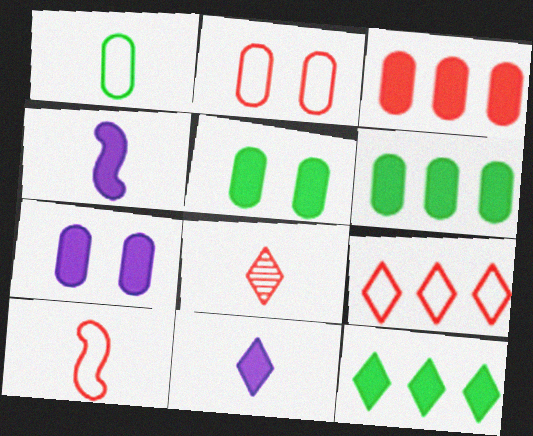[[1, 4, 8], 
[2, 9, 10]]